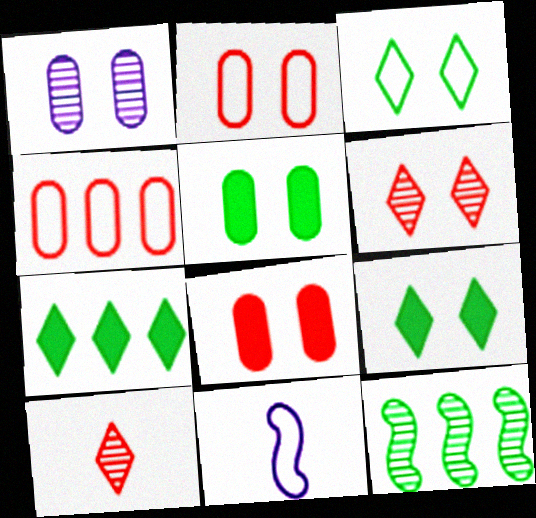[[1, 2, 5], 
[1, 10, 12], 
[3, 4, 11]]